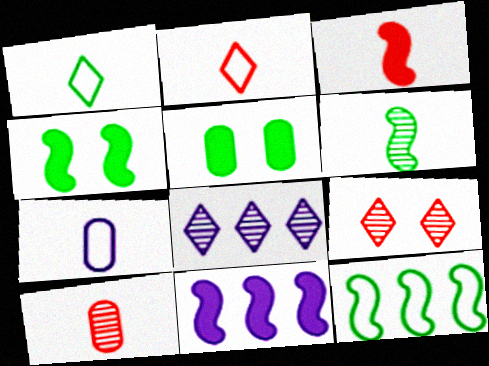[[2, 3, 10], 
[3, 4, 11], 
[4, 6, 12]]